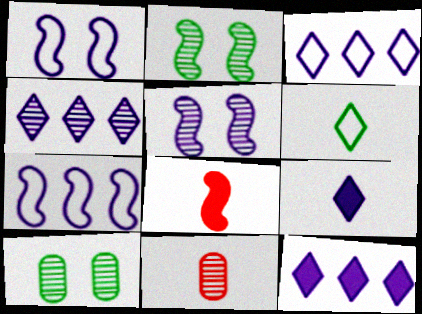[[2, 4, 11], 
[2, 7, 8], 
[3, 4, 12], 
[3, 8, 10]]